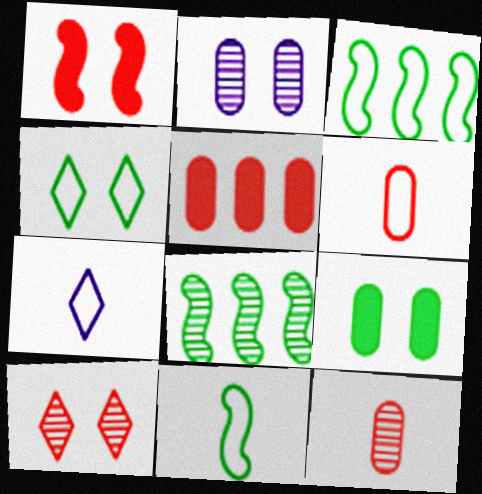[[1, 2, 4], 
[6, 7, 11]]